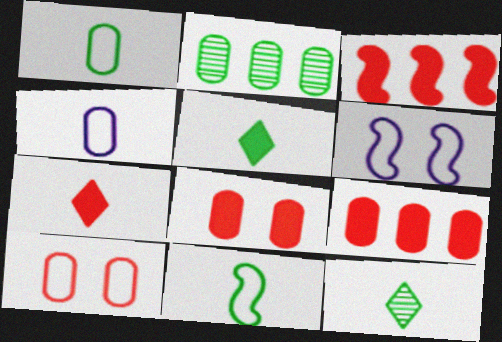[[2, 4, 8], 
[2, 6, 7], 
[3, 7, 8], 
[6, 9, 12]]